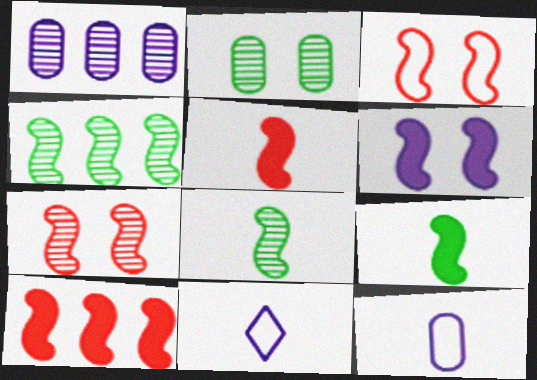[[1, 6, 11], 
[2, 10, 11], 
[6, 9, 10]]